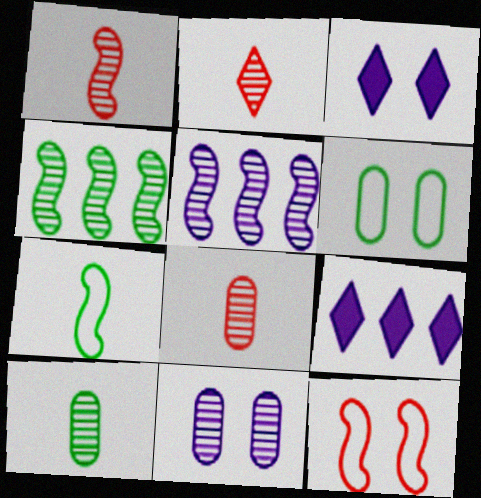[[1, 2, 8], 
[1, 6, 9], 
[2, 4, 11], 
[9, 10, 12]]